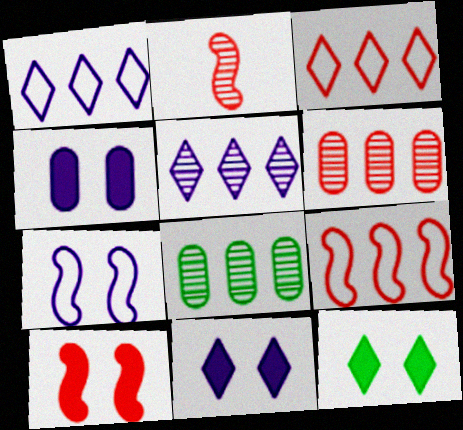[[2, 9, 10], 
[4, 10, 12]]